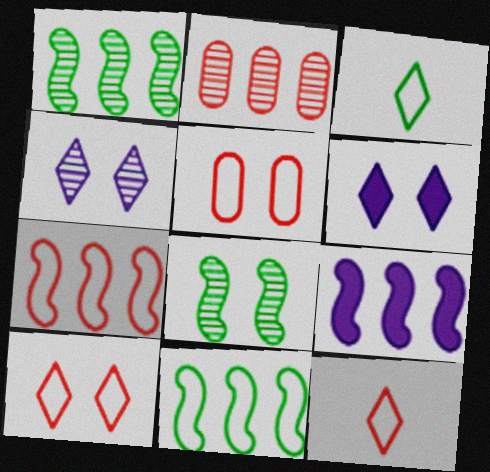[[1, 7, 9], 
[5, 6, 8], 
[5, 7, 12]]